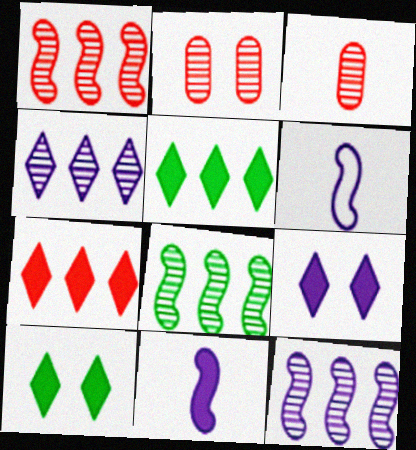[[1, 8, 12], 
[2, 5, 6]]